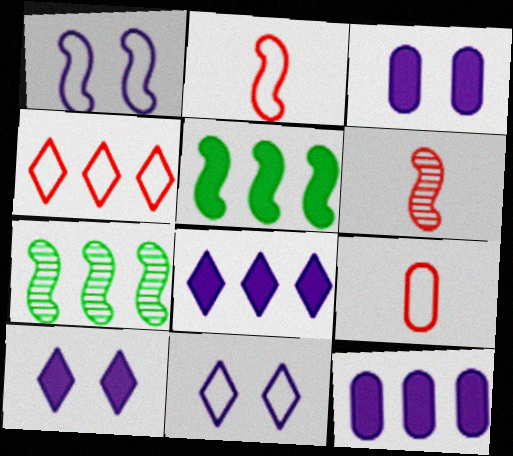[[1, 5, 6], 
[4, 7, 12], 
[7, 9, 10]]